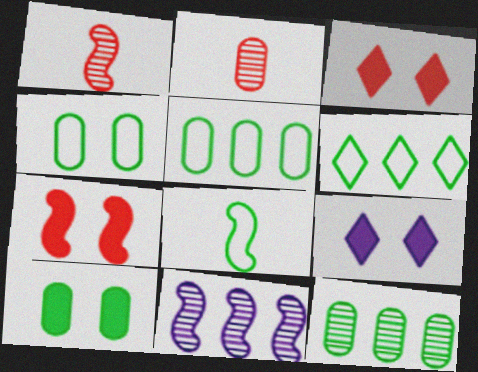[[1, 5, 9], 
[4, 6, 8], 
[7, 8, 11], 
[7, 9, 10]]